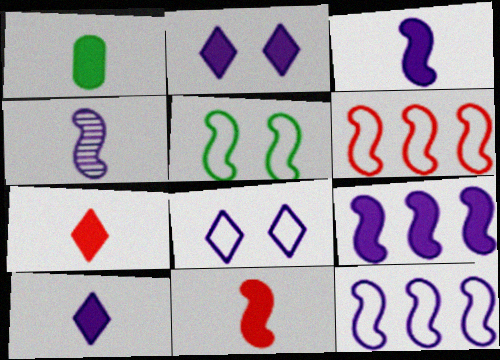[[1, 3, 7], 
[1, 10, 11]]